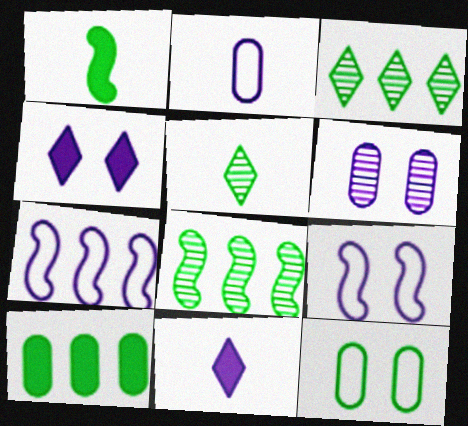[[1, 3, 12], 
[4, 6, 9], 
[6, 7, 11]]